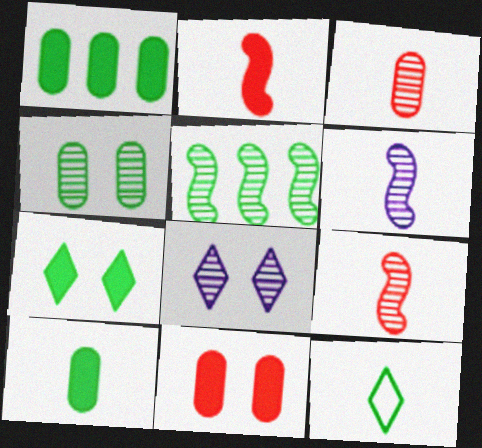[[3, 5, 8]]